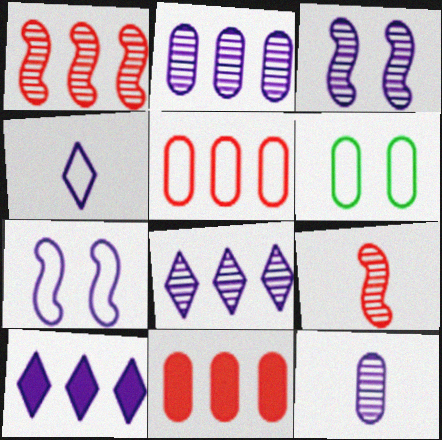[[3, 8, 12], 
[6, 9, 10], 
[6, 11, 12], 
[7, 10, 12]]